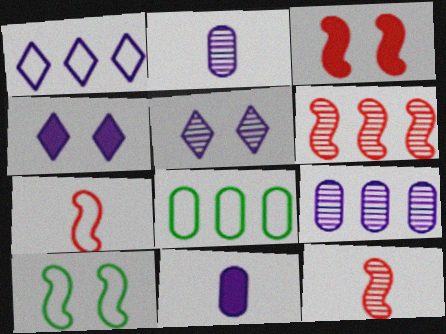[[3, 6, 7], 
[4, 8, 12]]